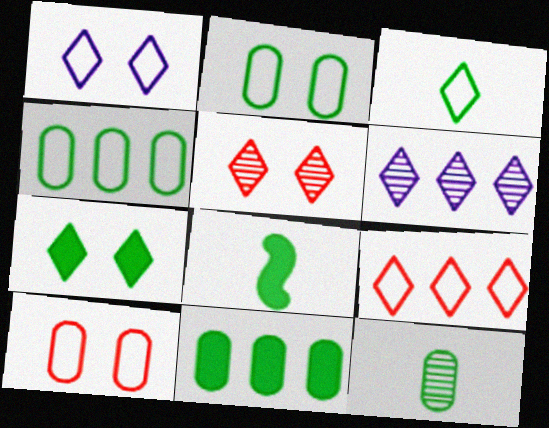[[1, 3, 9], 
[1, 5, 7], 
[2, 11, 12], 
[3, 8, 12], 
[6, 8, 10], 
[7, 8, 11]]